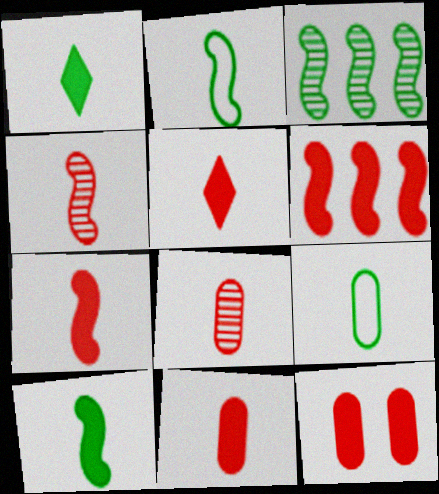[[5, 6, 12], 
[5, 7, 11]]